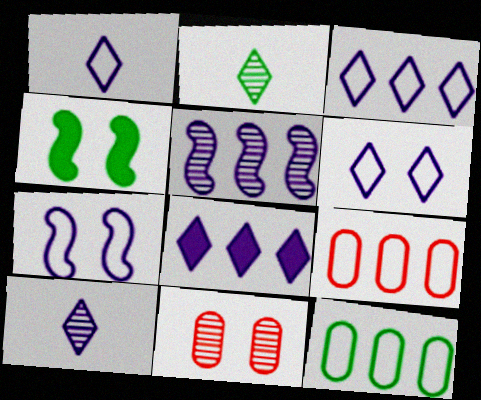[[1, 3, 6], 
[2, 4, 12], 
[2, 5, 11], 
[4, 6, 11], 
[4, 9, 10], 
[6, 8, 10]]